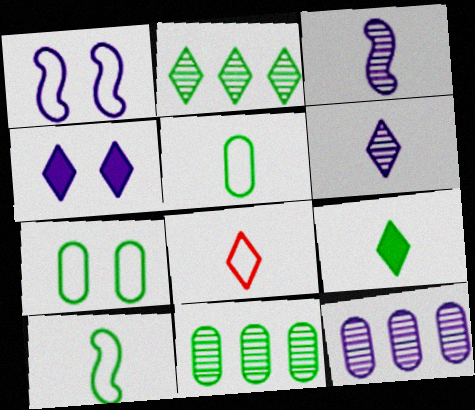[[2, 4, 8], 
[6, 8, 9]]